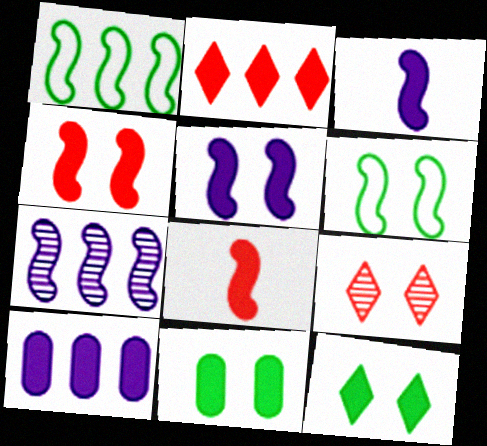[[2, 3, 11], 
[6, 7, 8], 
[8, 10, 12]]